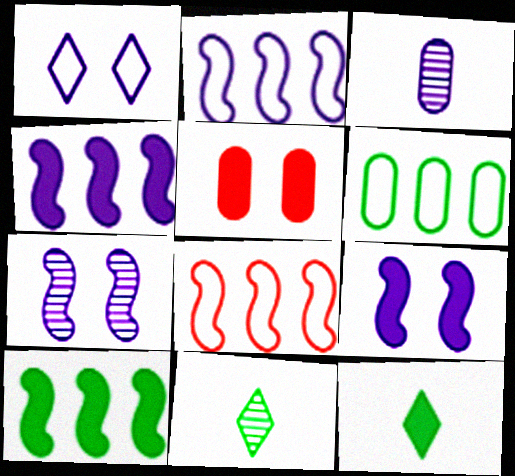[[1, 3, 4], 
[2, 5, 11], 
[3, 5, 6], 
[4, 5, 12]]